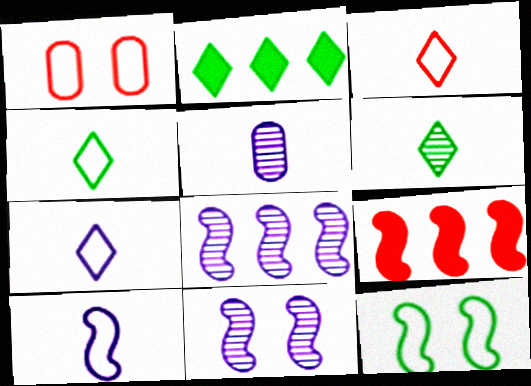[[3, 4, 7]]